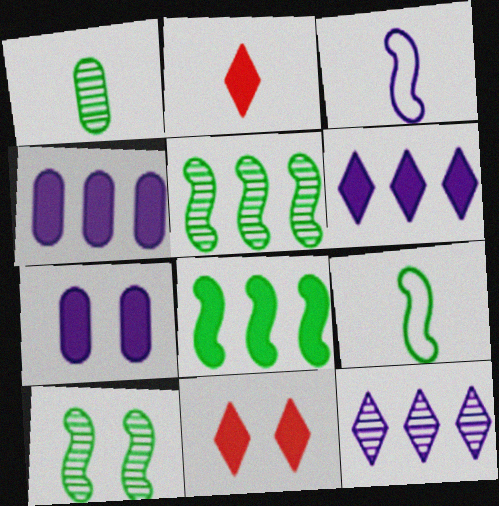[[1, 2, 3], 
[2, 7, 8], 
[3, 7, 12], 
[8, 9, 10]]